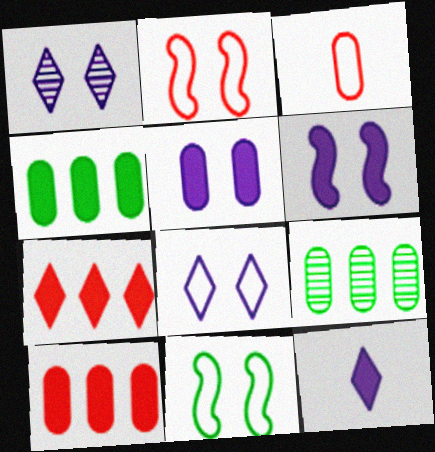[[2, 9, 12], 
[3, 5, 9]]